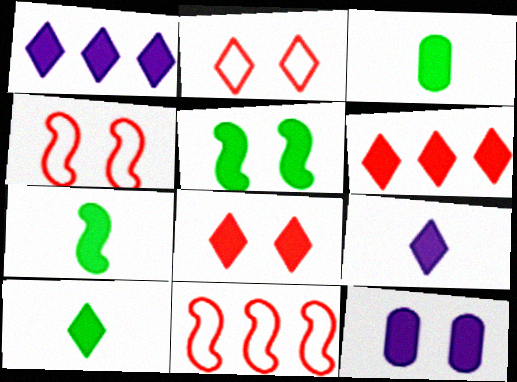[[1, 8, 10], 
[3, 7, 10], 
[5, 8, 12], 
[6, 7, 12]]